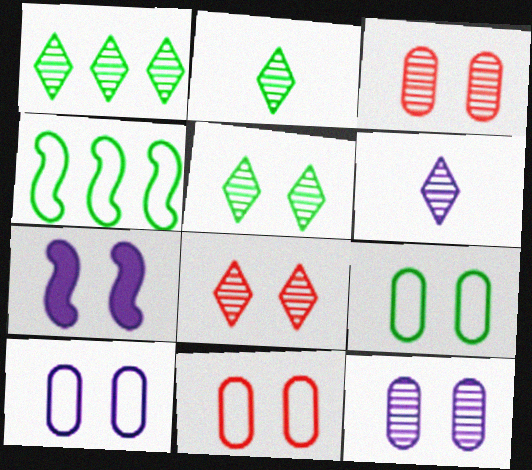[[1, 2, 5], 
[1, 6, 8], 
[5, 7, 11], 
[7, 8, 9], 
[9, 10, 11]]